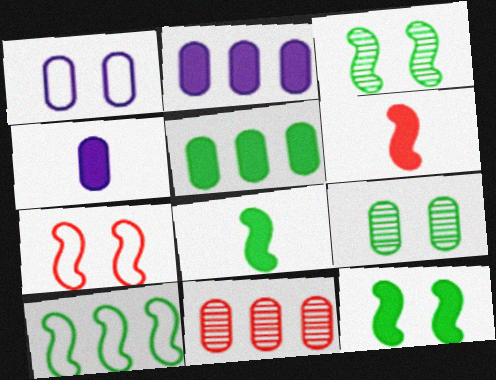[[3, 8, 10]]